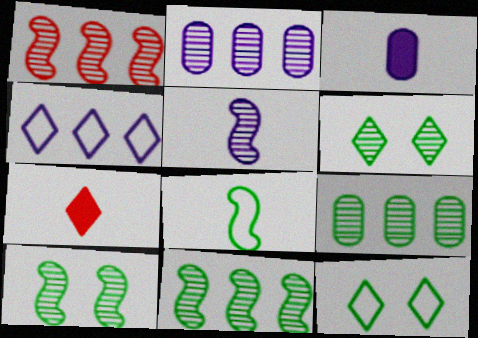[[1, 3, 12], 
[1, 5, 10], 
[4, 6, 7]]